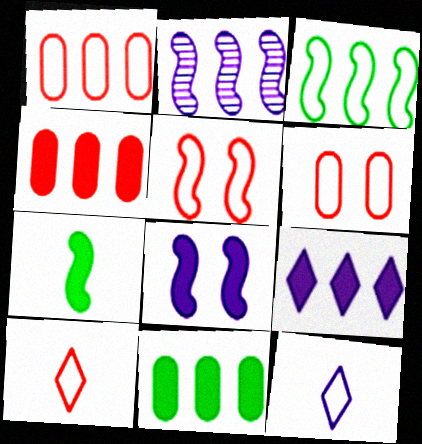[[1, 5, 10], 
[2, 5, 7], 
[3, 6, 12]]